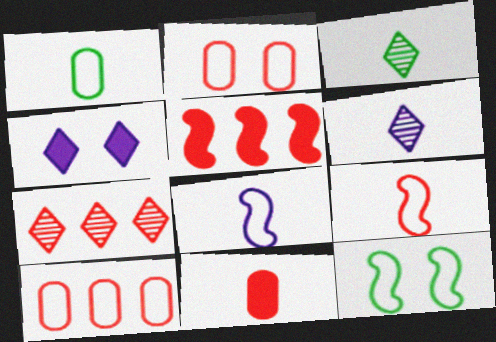[[3, 8, 11], 
[5, 7, 10]]